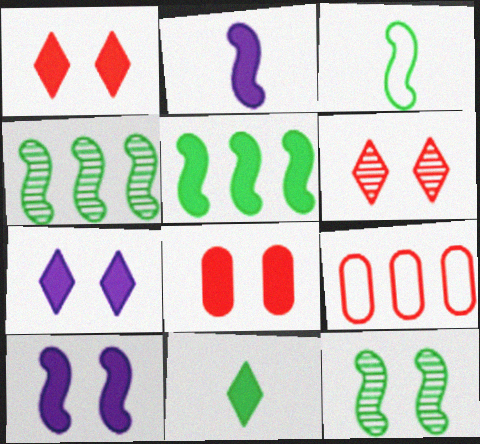[[3, 5, 12]]